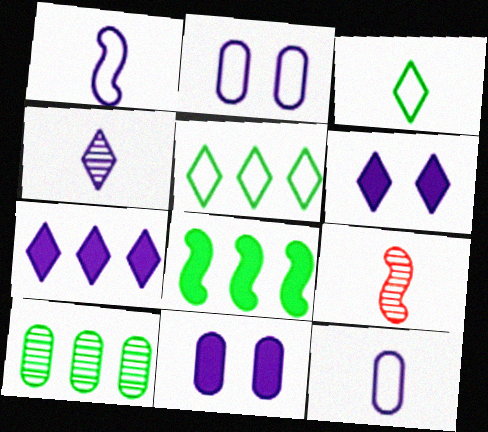[[5, 8, 10], 
[5, 9, 11]]